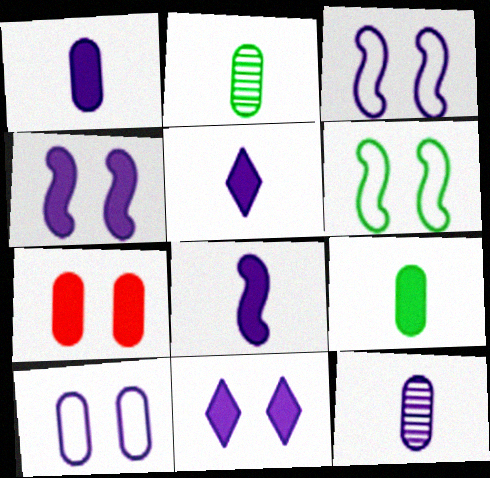[[1, 5, 8]]